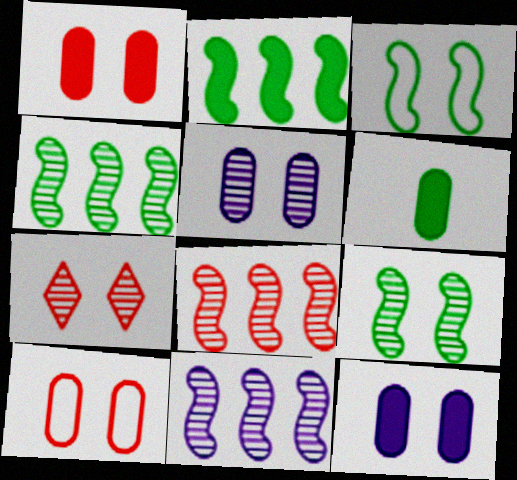[[3, 7, 12], 
[4, 8, 11], 
[5, 7, 9]]